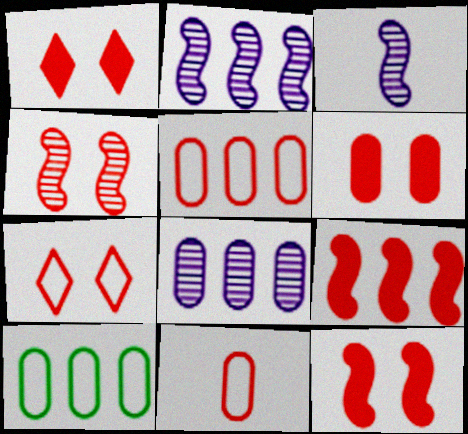[[1, 3, 10], 
[1, 6, 12], 
[4, 6, 7]]